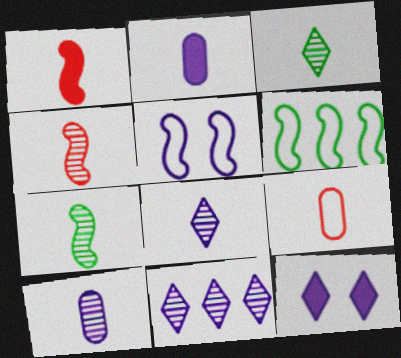[[2, 5, 11], 
[3, 4, 10]]